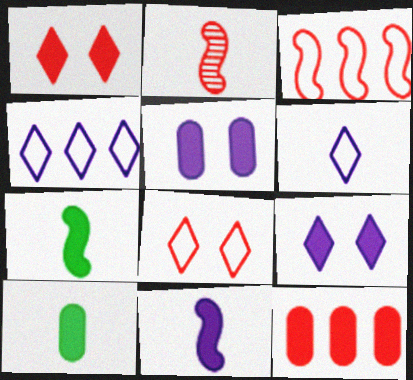[[2, 6, 10], 
[2, 8, 12], 
[5, 10, 12], 
[7, 9, 12]]